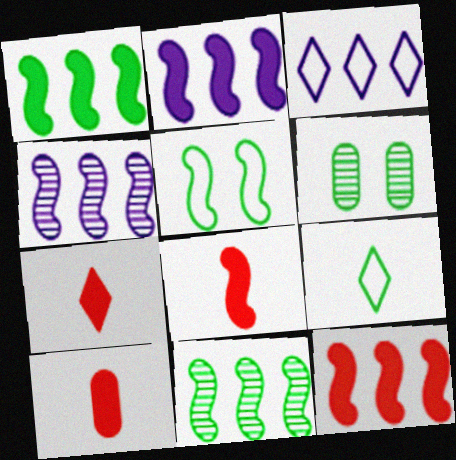[[1, 2, 12], 
[1, 6, 9], 
[3, 6, 8], 
[4, 5, 8], 
[7, 8, 10]]